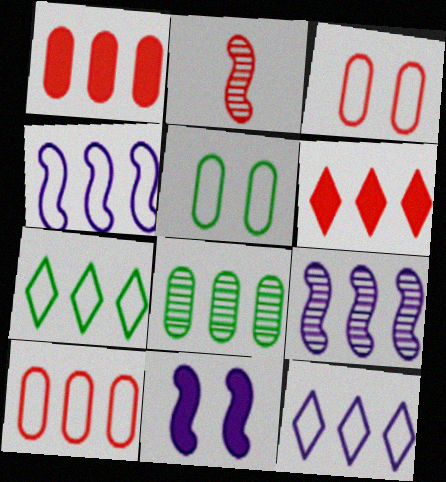[[1, 7, 9], 
[2, 3, 6], 
[4, 6, 8], 
[4, 7, 10]]